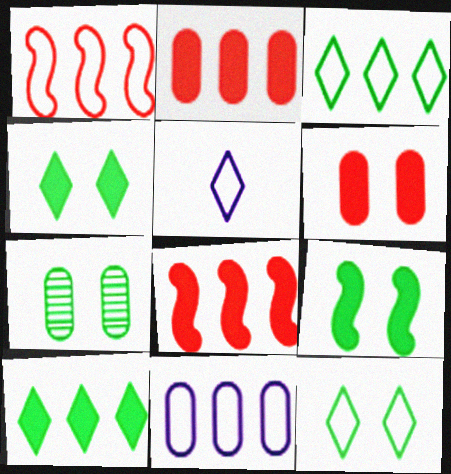[[1, 3, 11], 
[5, 7, 8], 
[7, 9, 12]]